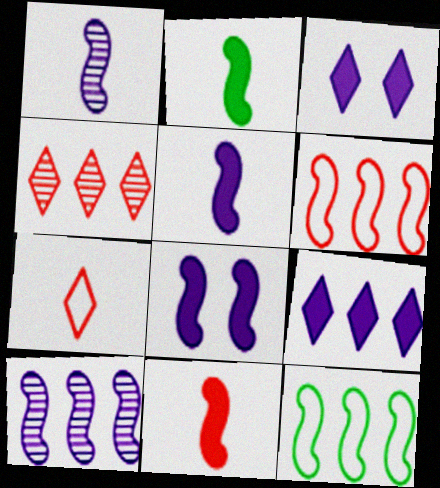[[2, 5, 11]]